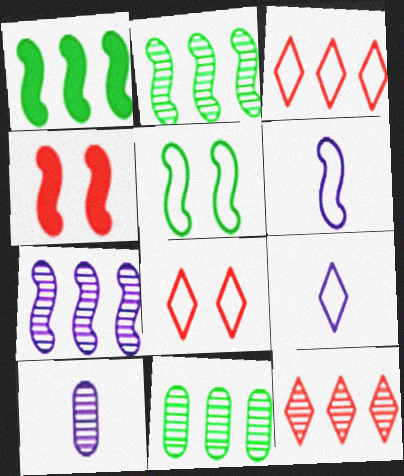[[1, 8, 10], 
[2, 4, 6], 
[4, 9, 11], 
[7, 11, 12]]